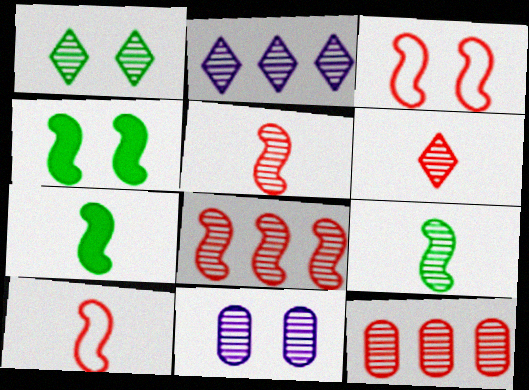[[1, 2, 6]]